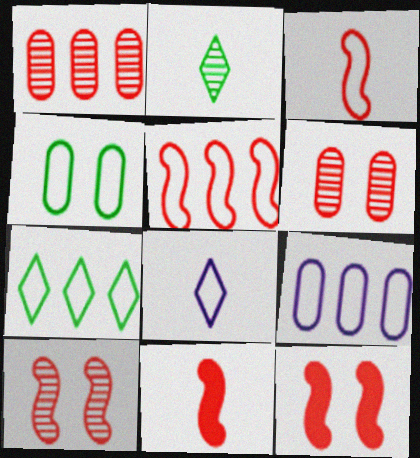[[2, 9, 12], 
[4, 5, 8], 
[5, 7, 9], 
[5, 10, 11]]